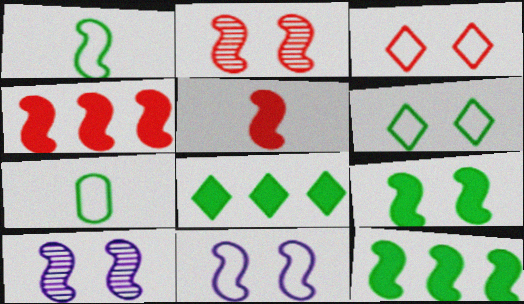[[1, 4, 10], 
[2, 9, 11]]